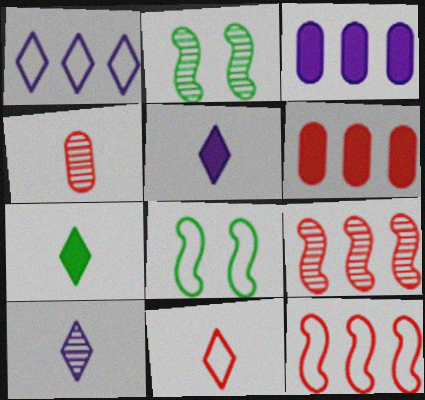[[2, 3, 11], 
[6, 8, 10], 
[7, 10, 11]]